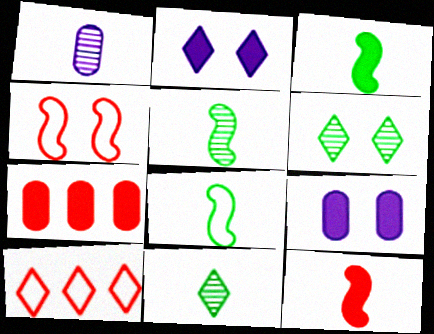[[2, 3, 7], 
[2, 10, 11], 
[3, 5, 8], 
[4, 6, 9], 
[5, 9, 10]]